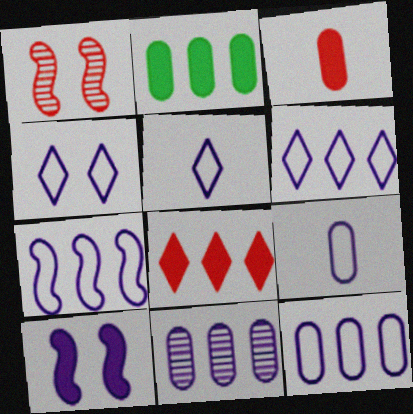[[1, 2, 5], 
[4, 5, 6], 
[4, 7, 9], 
[5, 10, 11], 
[6, 7, 12]]